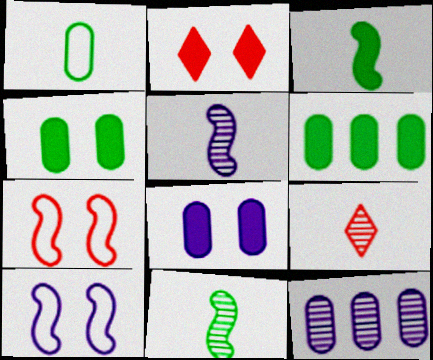[[6, 9, 10]]